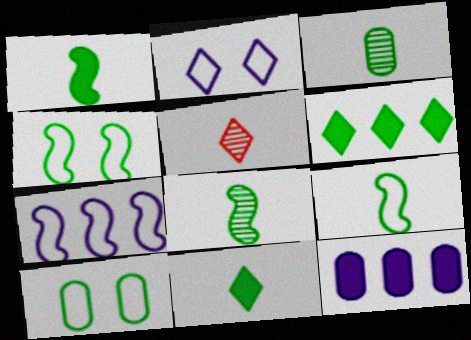[[1, 8, 9], 
[2, 5, 6], 
[3, 4, 6], 
[3, 9, 11], 
[4, 5, 12], 
[6, 8, 10]]